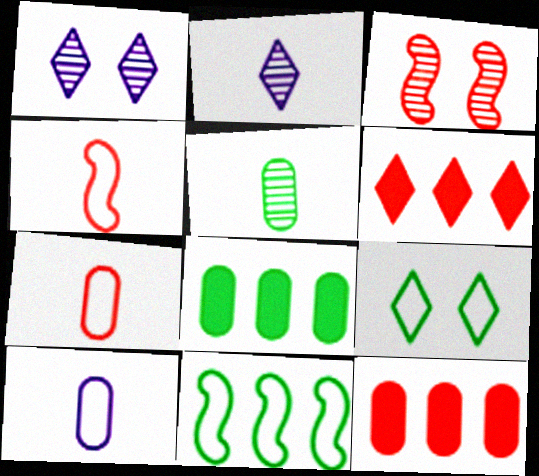[[1, 4, 8], 
[2, 6, 9], 
[3, 6, 7]]